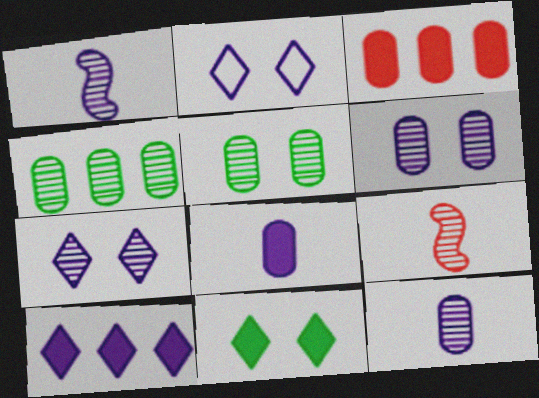[[4, 7, 9]]